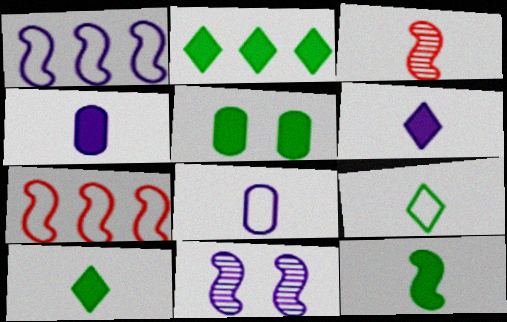[[2, 5, 12], 
[3, 4, 9], 
[3, 8, 10], 
[7, 11, 12]]